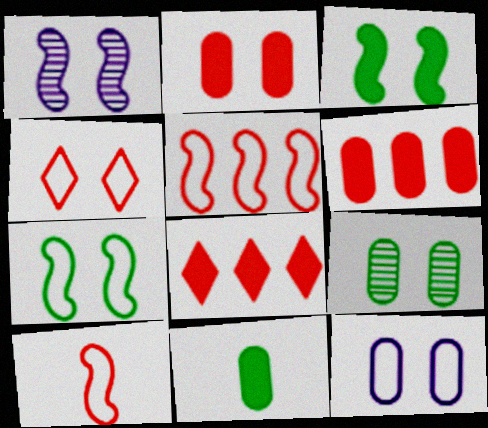[[2, 9, 12], 
[4, 7, 12]]